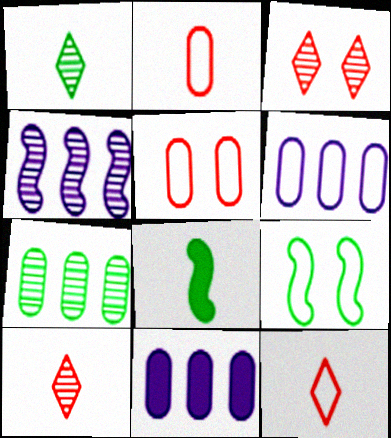[[3, 6, 8], 
[6, 9, 12], 
[9, 10, 11]]